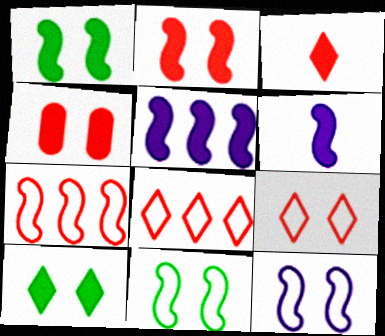[]